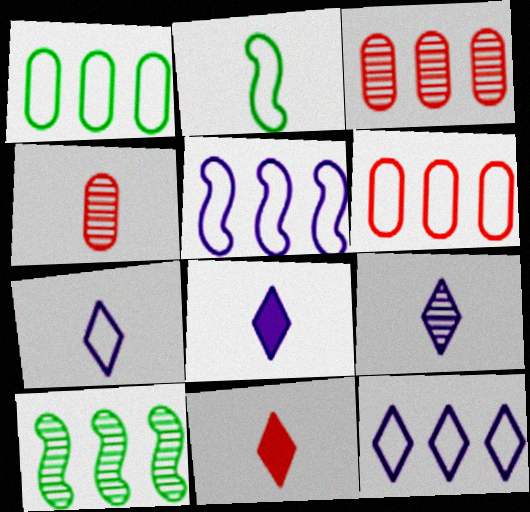[[2, 4, 8], 
[7, 8, 9]]